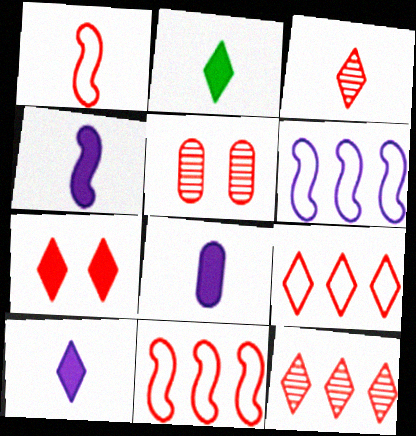[[2, 5, 6], 
[3, 7, 9], 
[4, 8, 10]]